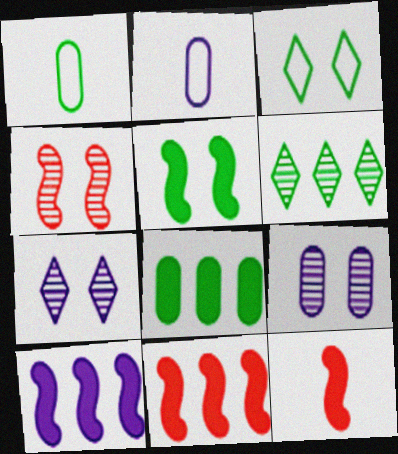[[1, 5, 6], 
[1, 7, 11], 
[2, 7, 10], 
[5, 10, 12]]